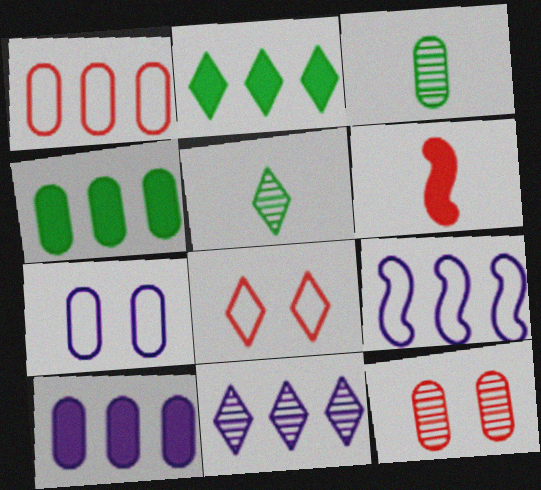[[9, 10, 11]]